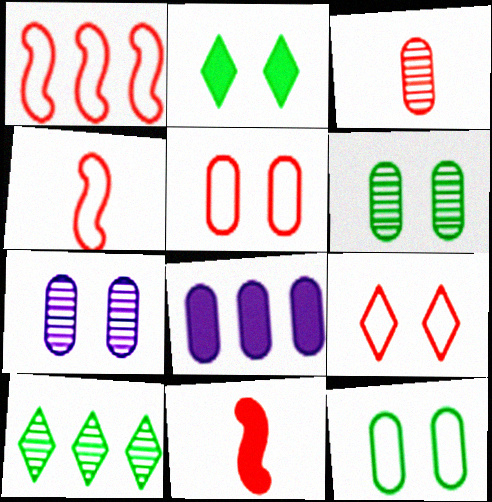[[1, 8, 10], 
[2, 8, 11], 
[3, 8, 12]]